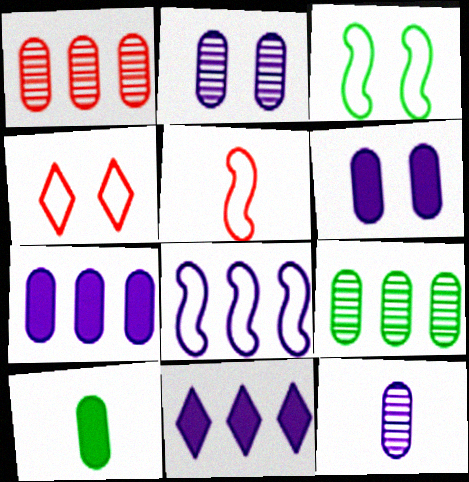[[3, 5, 8]]